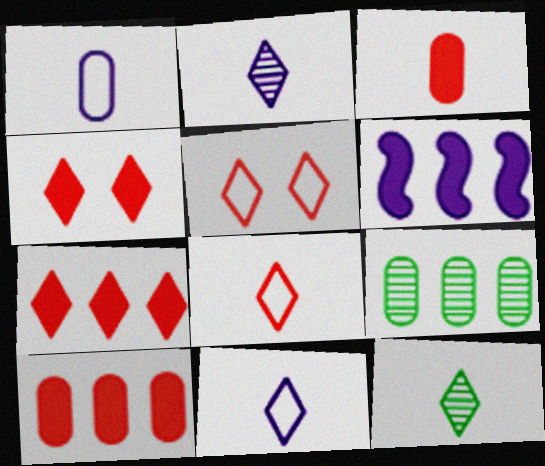[]